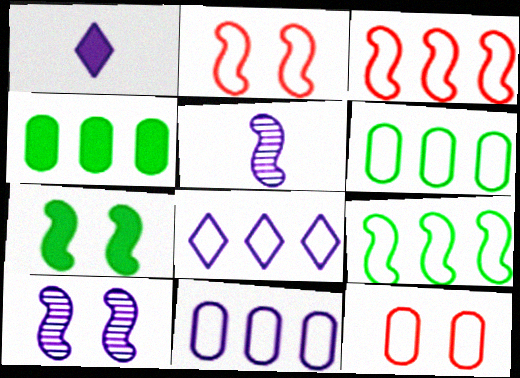[[1, 10, 11], 
[2, 7, 10], 
[3, 5, 7], 
[3, 6, 8]]